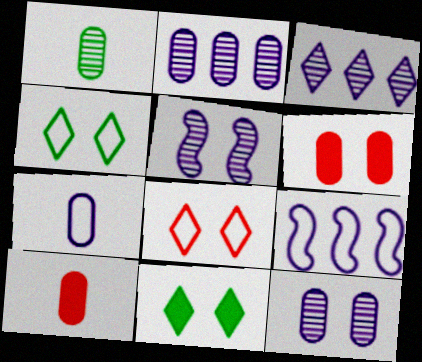[[1, 7, 10], 
[4, 5, 6]]